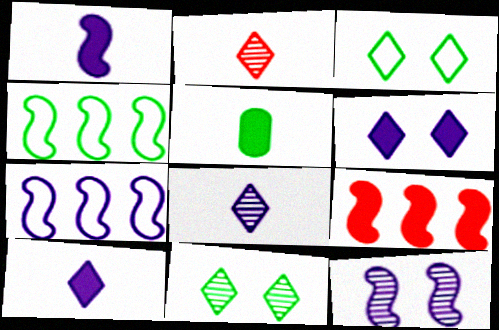[[1, 7, 12], 
[4, 5, 11], 
[5, 6, 9]]